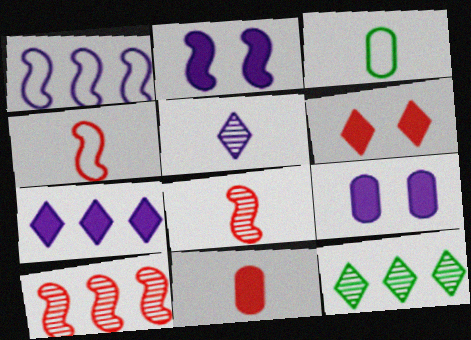[[1, 5, 9], 
[4, 9, 12]]